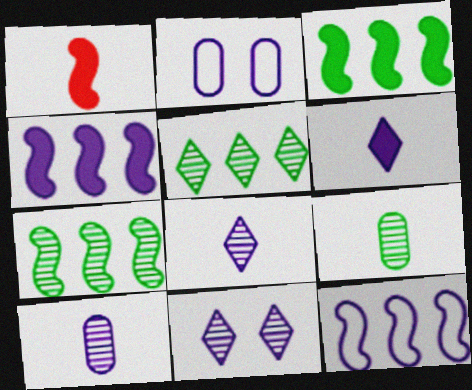[[1, 2, 5], 
[2, 4, 8]]